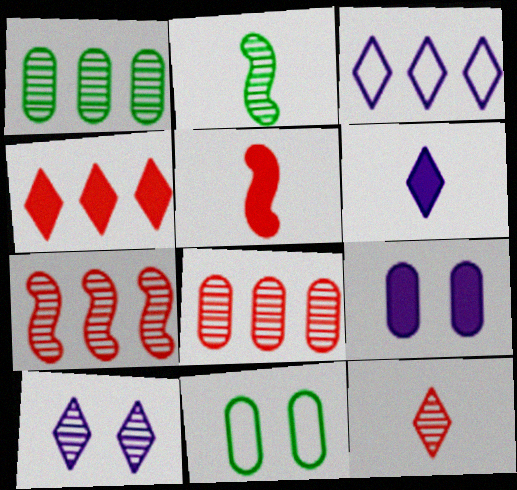[[2, 8, 10], 
[3, 6, 10], 
[6, 7, 11]]